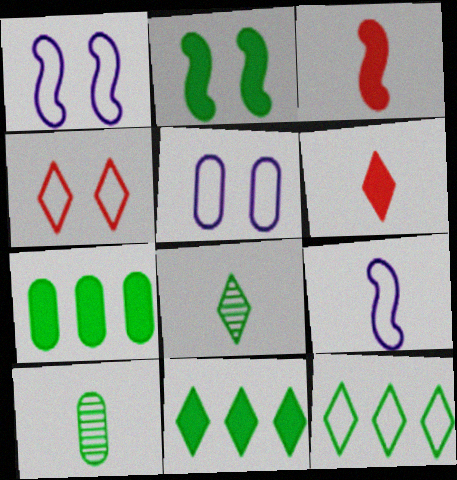[[2, 10, 12], 
[6, 9, 10]]